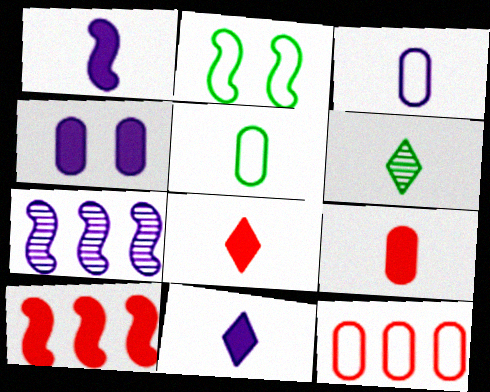[]